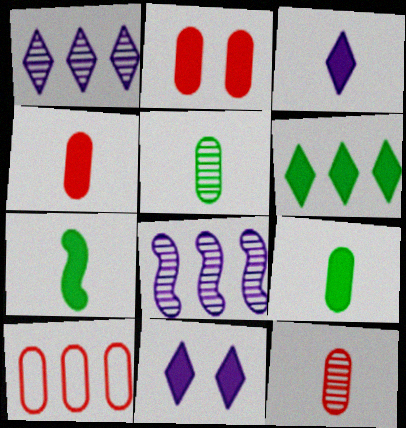[[2, 10, 12], 
[3, 4, 7], 
[6, 8, 10]]